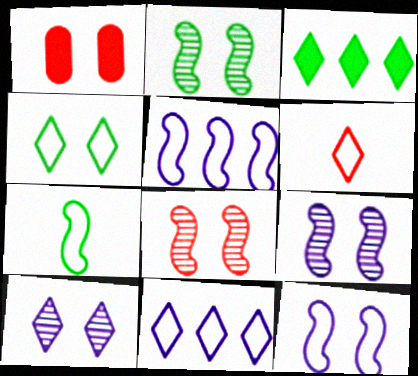[[1, 4, 9], 
[2, 8, 9], 
[3, 6, 10], 
[4, 6, 11]]